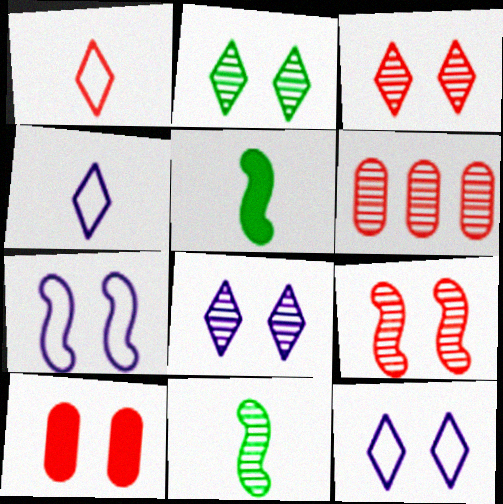[[2, 3, 8], 
[2, 7, 10], 
[5, 6, 12], 
[6, 8, 11]]